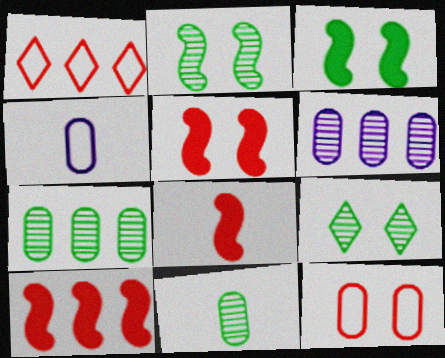[[4, 9, 10], 
[5, 8, 10]]